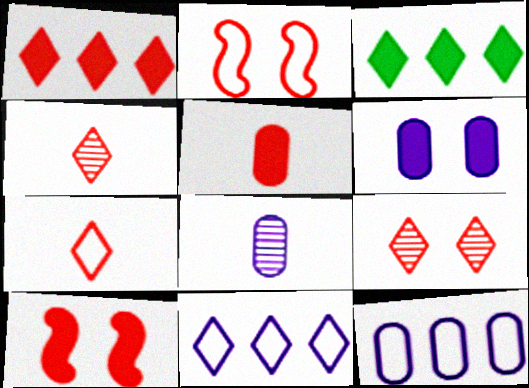[[1, 5, 10], 
[1, 7, 9], 
[2, 3, 8], 
[6, 8, 12]]